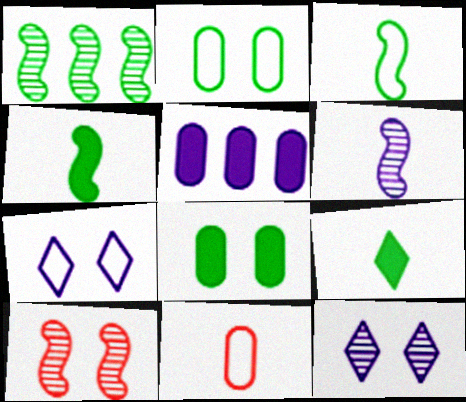[[1, 2, 9], 
[1, 6, 10], 
[5, 6, 7], 
[6, 9, 11], 
[7, 8, 10]]